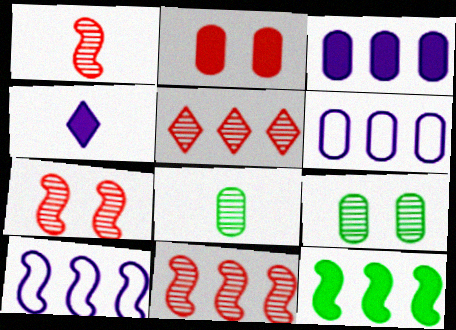[[1, 7, 11], 
[2, 4, 12], 
[2, 6, 8], 
[5, 6, 12], 
[10, 11, 12]]